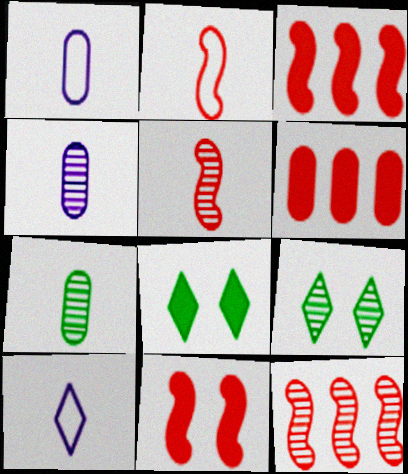[[1, 3, 9], 
[1, 8, 12], 
[2, 11, 12], 
[4, 9, 12]]